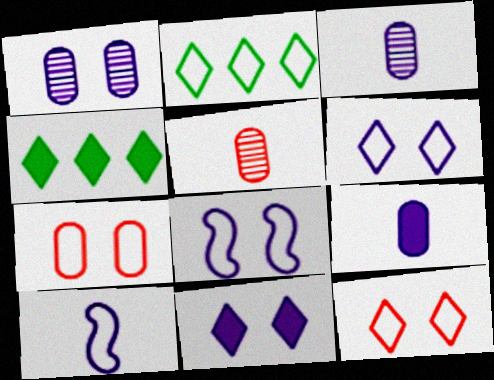[[1, 8, 11], 
[2, 7, 10], 
[4, 5, 8]]